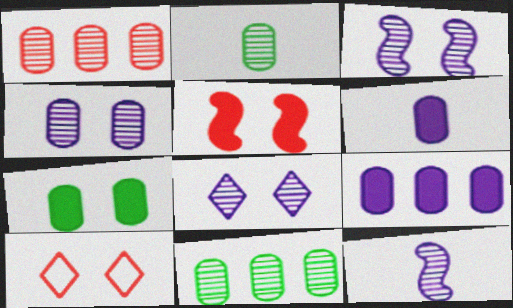[[1, 2, 4], 
[3, 4, 8], 
[3, 7, 10]]